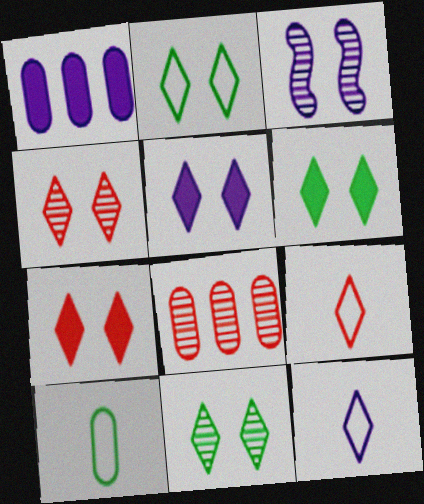[[1, 3, 12], 
[2, 4, 5], 
[2, 6, 11], 
[5, 6, 7]]